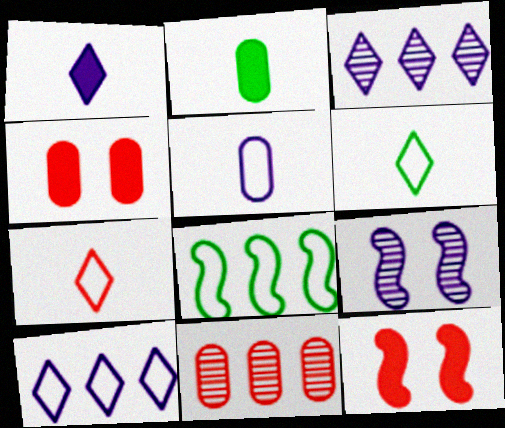[[7, 11, 12]]